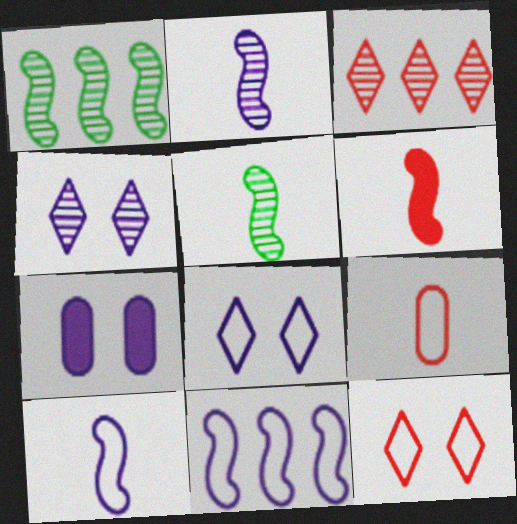[[5, 6, 10]]